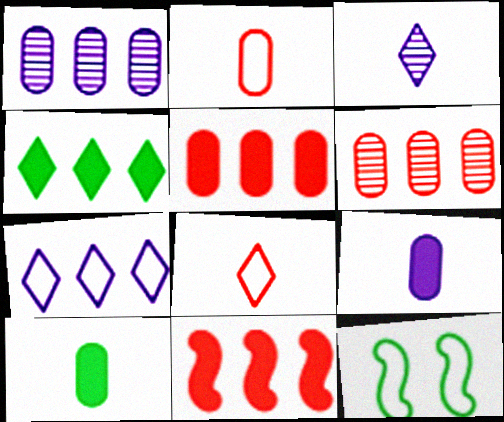[[2, 7, 12], 
[3, 5, 12]]